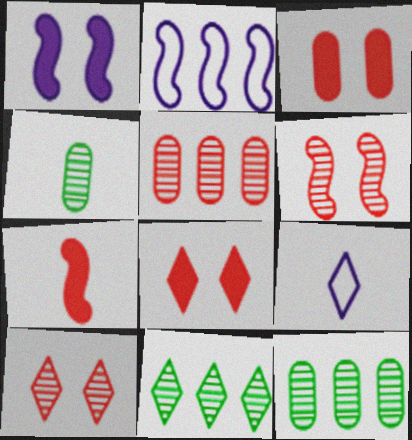[[2, 4, 8], 
[4, 7, 9], 
[8, 9, 11]]